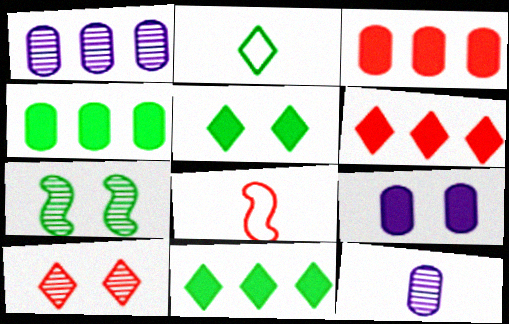[[1, 5, 8], 
[2, 4, 7], 
[3, 8, 10]]